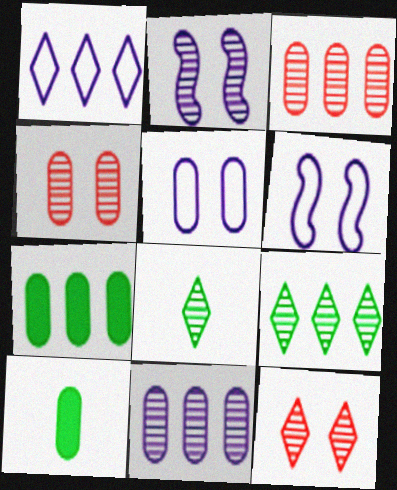[[2, 3, 8], 
[3, 5, 10]]